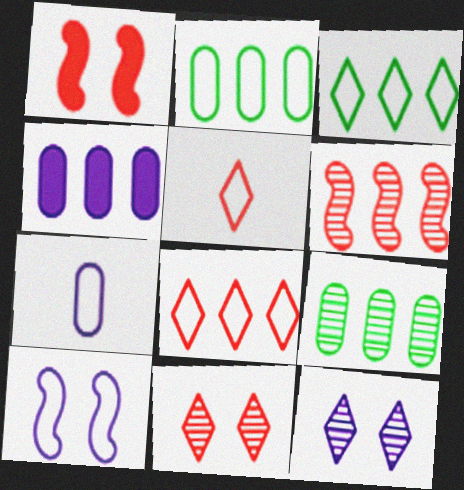[[2, 5, 10], 
[3, 4, 6]]